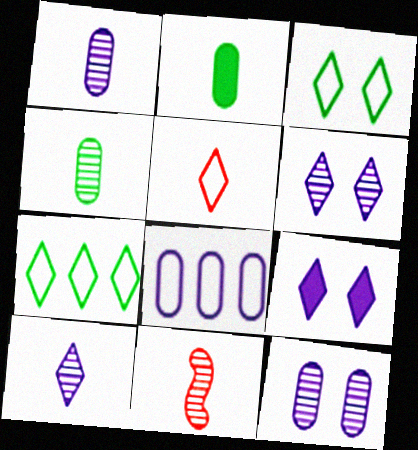[[4, 10, 11]]